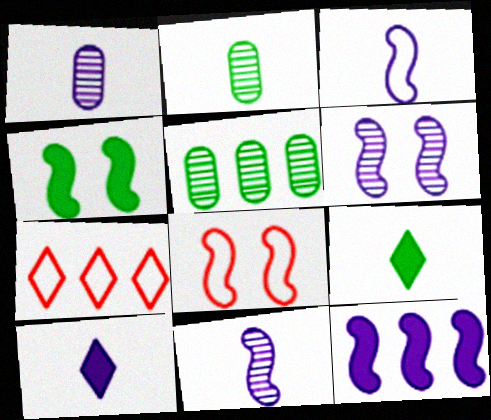[[1, 3, 10], 
[1, 4, 7], 
[3, 6, 12], 
[4, 6, 8], 
[5, 7, 12], 
[5, 8, 10]]